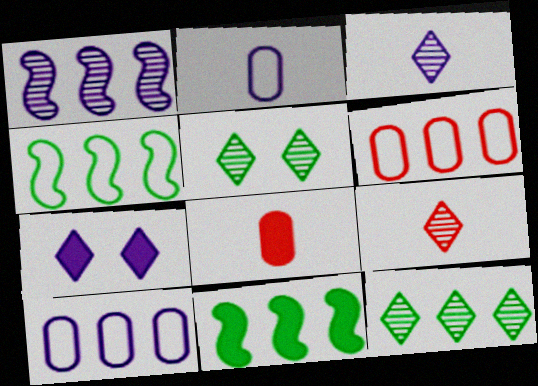[[1, 2, 7], 
[7, 8, 11]]